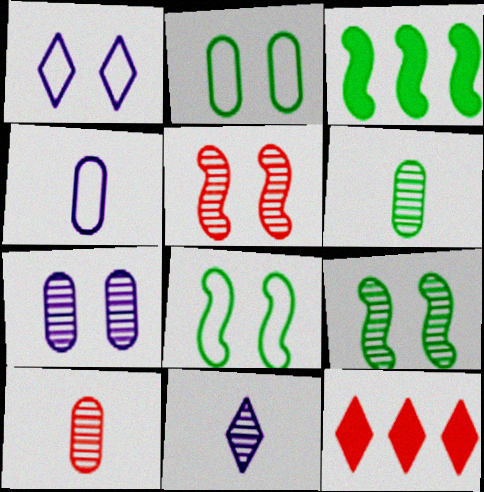[[1, 3, 10], 
[4, 9, 12]]